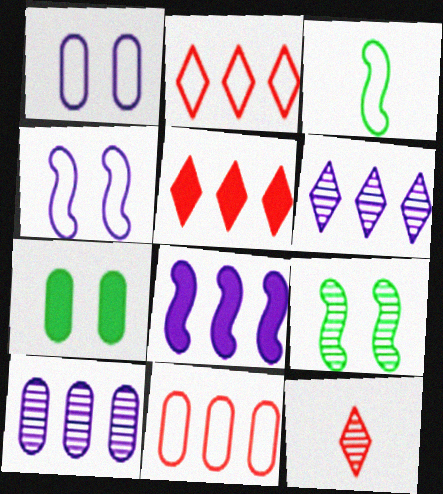[[1, 2, 3], 
[9, 10, 12]]